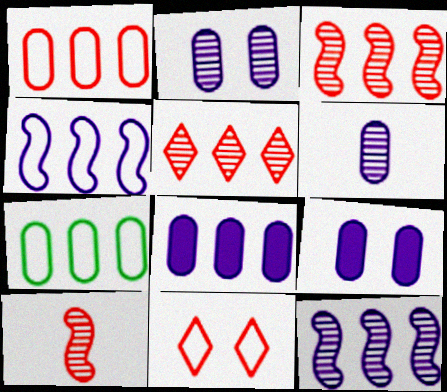[]